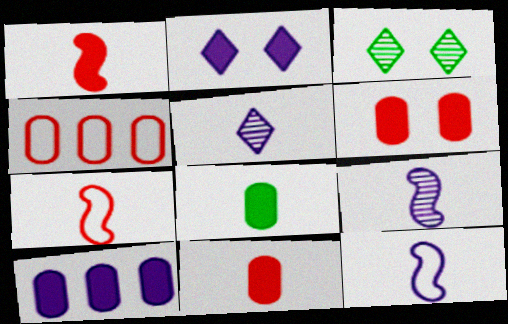[[3, 7, 10], 
[5, 7, 8], 
[6, 8, 10]]